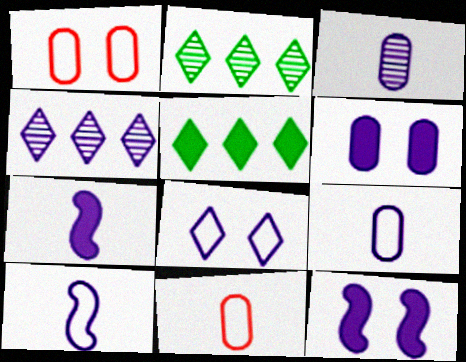[[1, 2, 7], 
[2, 11, 12], 
[4, 6, 10], 
[4, 9, 12]]